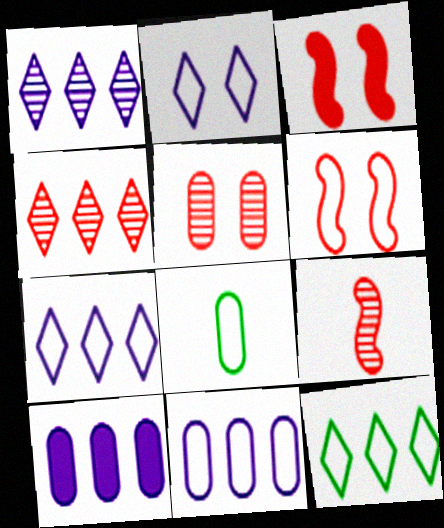[[1, 3, 8], 
[4, 5, 9], 
[5, 8, 10], 
[6, 7, 8]]